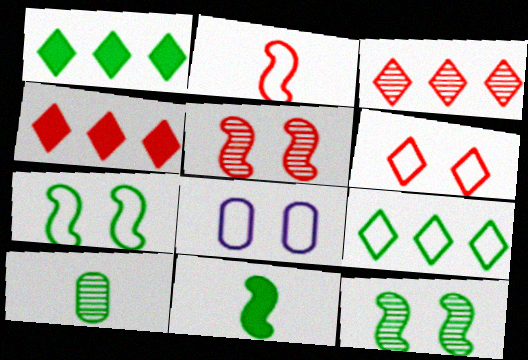[[1, 7, 10], 
[2, 8, 9], 
[3, 8, 11], 
[6, 7, 8]]